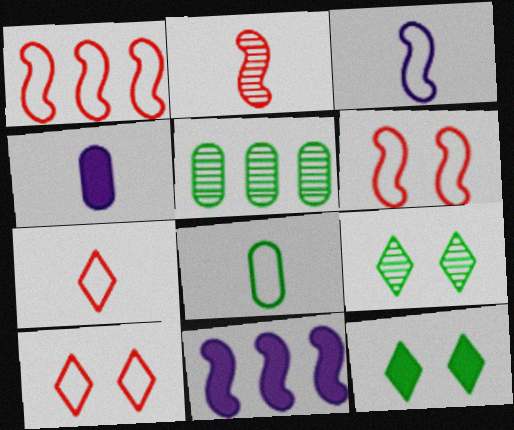[[1, 4, 9], 
[3, 7, 8]]